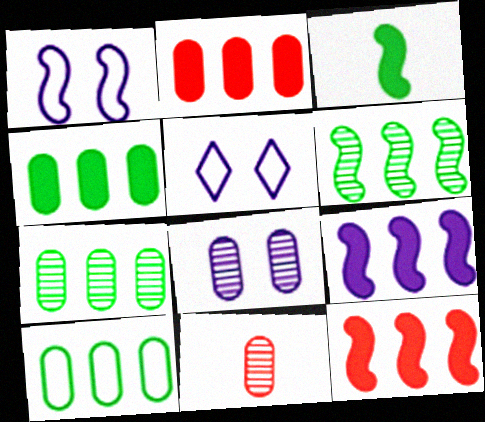[[4, 7, 10], 
[7, 8, 11]]